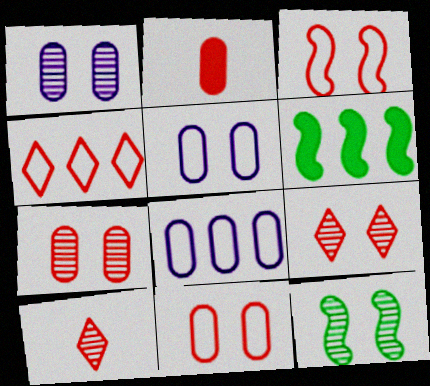[[1, 9, 12], 
[5, 6, 10]]